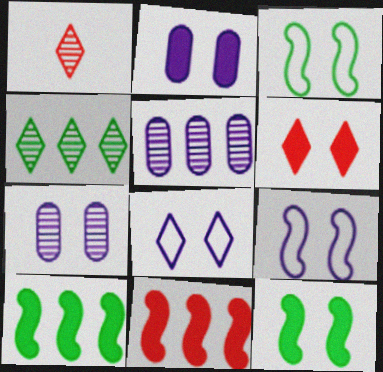[[2, 6, 12], 
[3, 6, 7]]